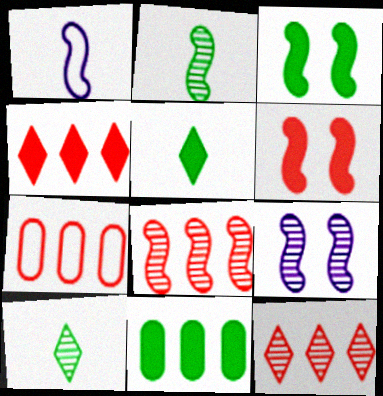[[1, 3, 8], 
[2, 8, 9], 
[3, 5, 11], 
[4, 7, 8], 
[5, 7, 9]]